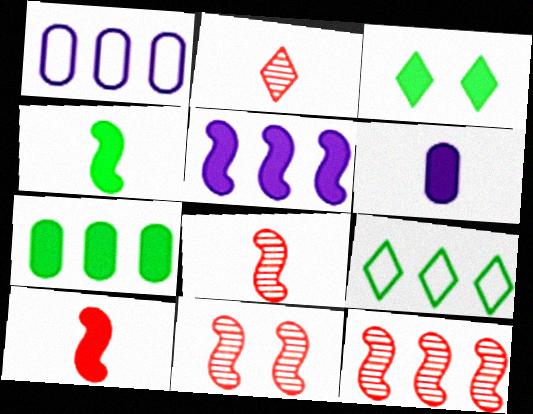[[1, 3, 8], 
[3, 4, 7], 
[6, 9, 11], 
[8, 11, 12]]